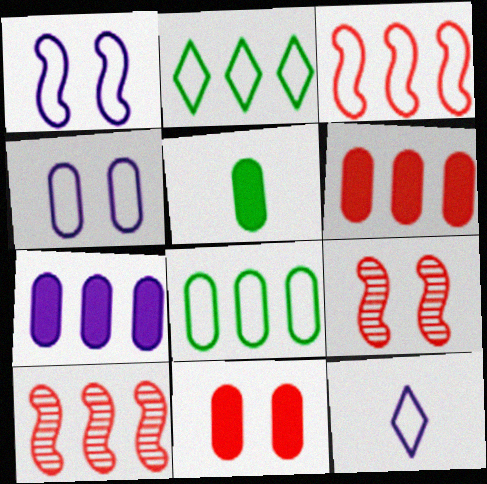[[2, 7, 10], 
[5, 7, 11]]